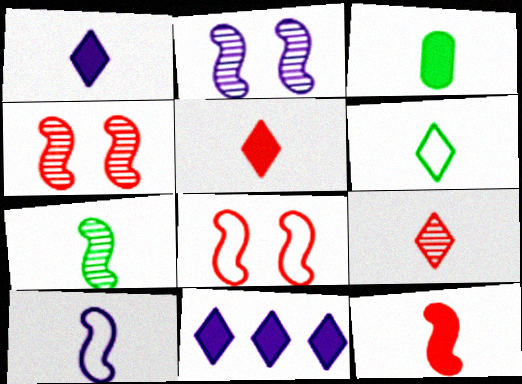[[1, 3, 12], 
[1, 6, 9], 
[3, 6, 7], 
[3, 9, 10], 
[7, 10, 12]]